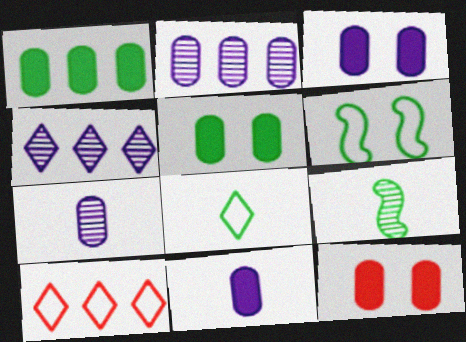[[1, 11, 12], 
[3, 5, 12], 
[3, 9, 10]]